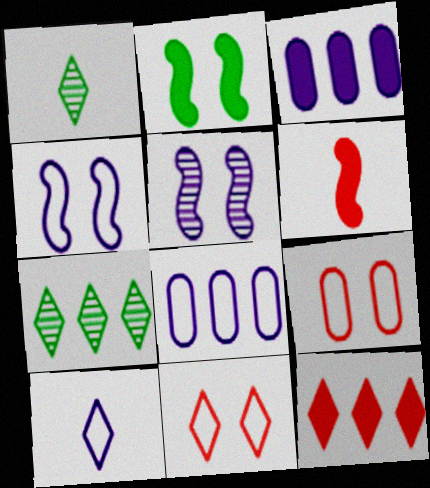[[3, 5, 10], 
[4, 8, 10]]